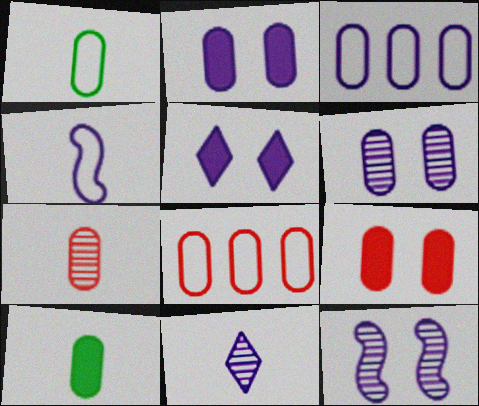[[6, 8, 10], 
[7, 8, 9]]